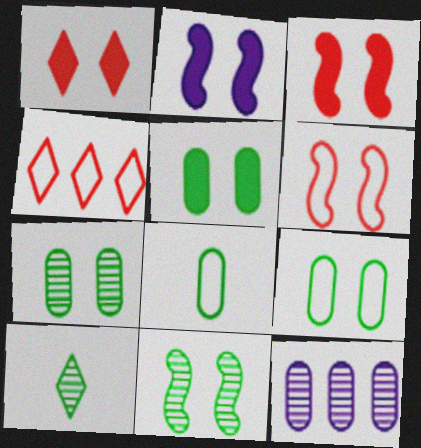[[1, 2, 5], 
[2, 6, 11], 
[5, 7, 9]]